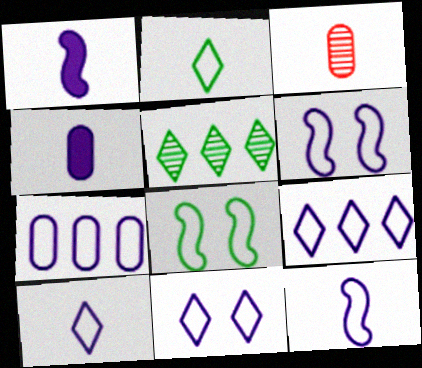[[1, 2, 3], 
[6, 7, 10], 
[7, 11, 12], 
[9, 10, 11]]